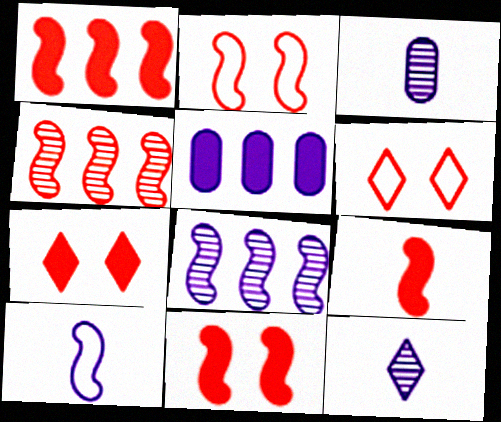[[1, 9, 11], 
[2, 4, 9]]